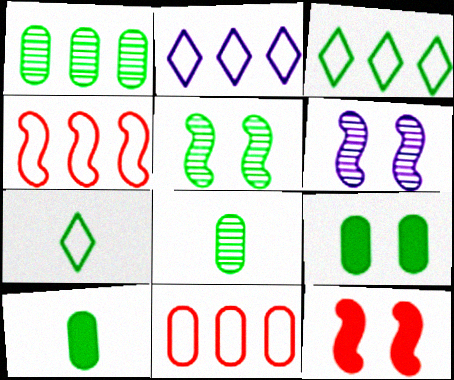[[2, 8, 12], 
[3, 5, 10]]